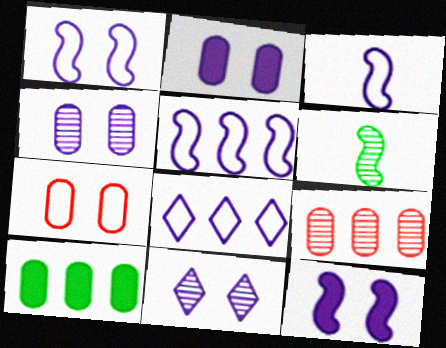[[1, 2, 11], 
[1, 3, 5], 
[6, 9, 11]]